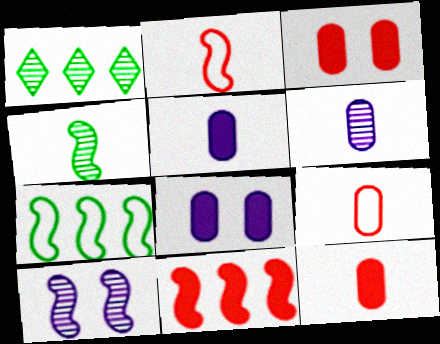[[1, 2, 8]]